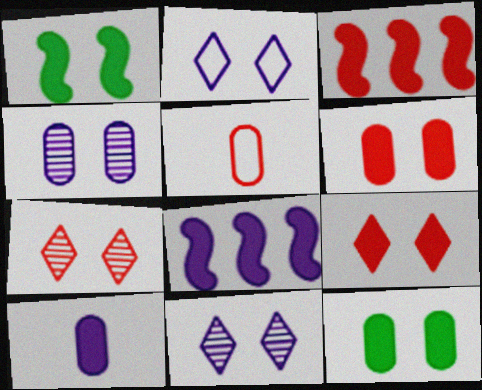[[3, 5, 7]]